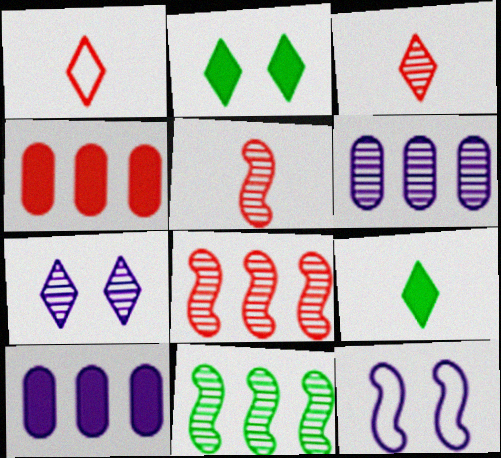[]